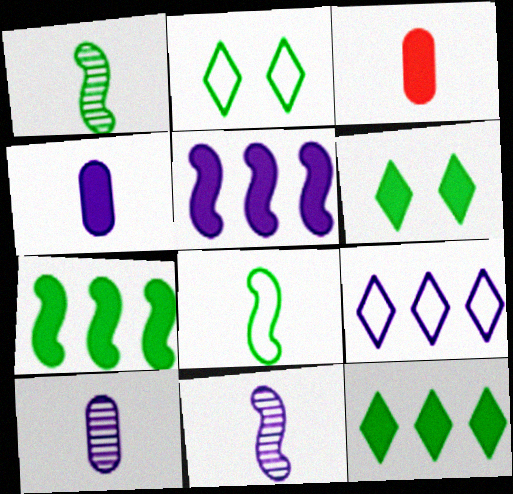[[3, 5, 6]]